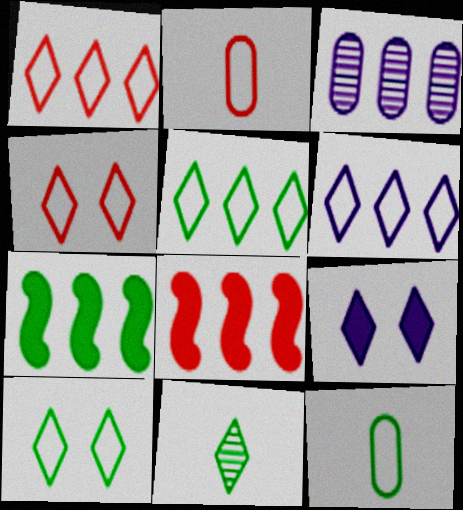[[1, 3, 7], 
[1, 5, 6], 
[1, 9, 11], 
[3, 5, 8]]